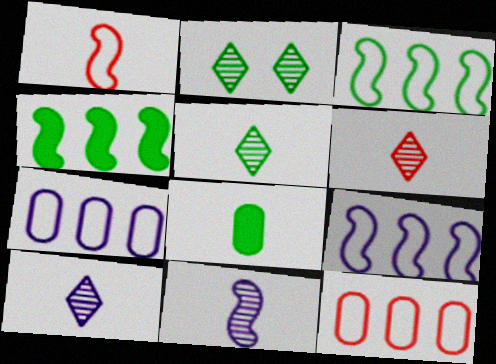[[1, 8, 10], 
[2, 3, 8], 
[5, 6, 10]]